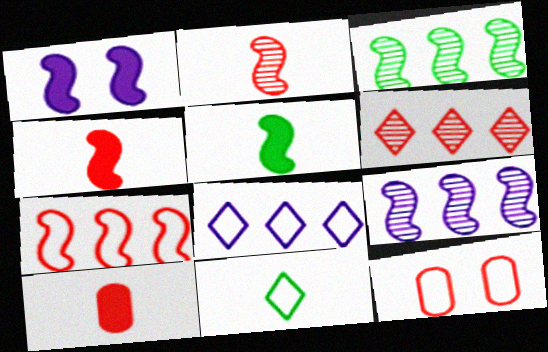[[4, 6, 12]]